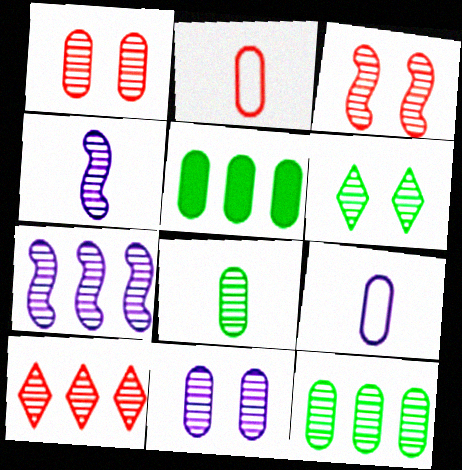[[1, 5, 9], 
[2, 5, 11], 
[3, 6, 11], 
[7, 10, 12]]